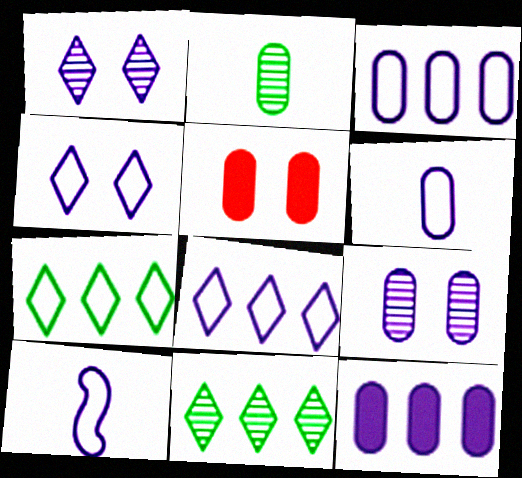[[1, 10, 12], 
[2, 3, 5], 
[3, 4, 10], 
[5, 10, 11], 
[6, 9, 12]]